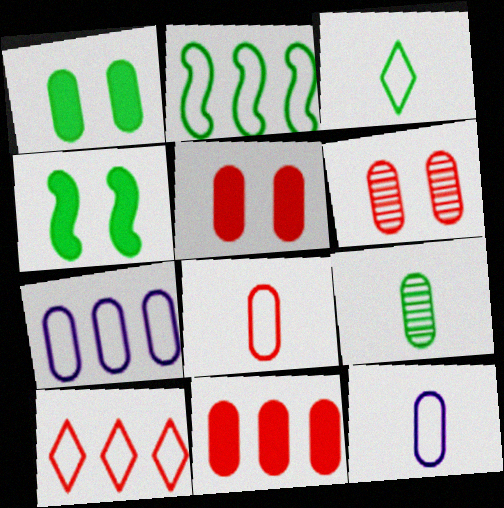[[2, 7, 10], 
[5, 7, 9], 
[6, 8, 11]]